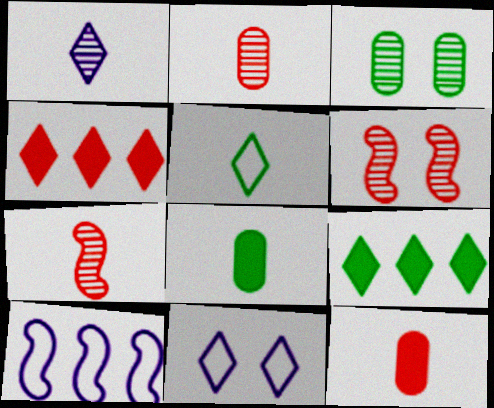[]